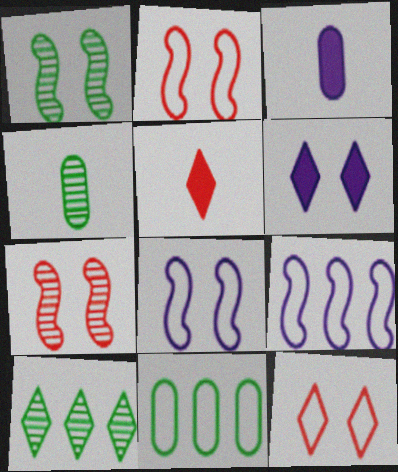[[1, 4, 10], 
[2, 3, 10]]